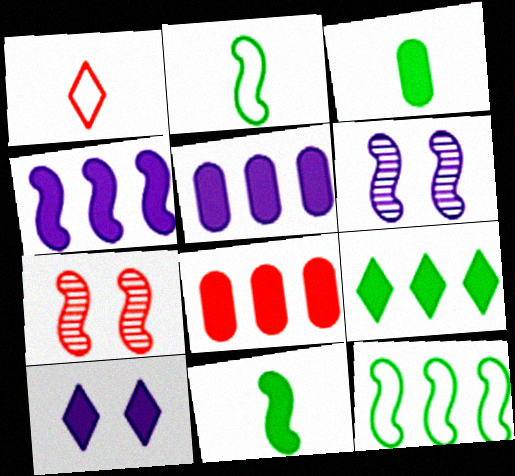[[1, 7, 8], 
[2, 4, 7], 
[4, 8, 9], 
[8, 10, 11]]